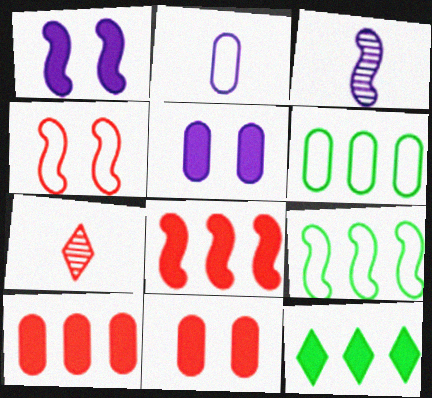[[1, 6, 7], 
[4, 7, 10], 
[5, 7, 9]]